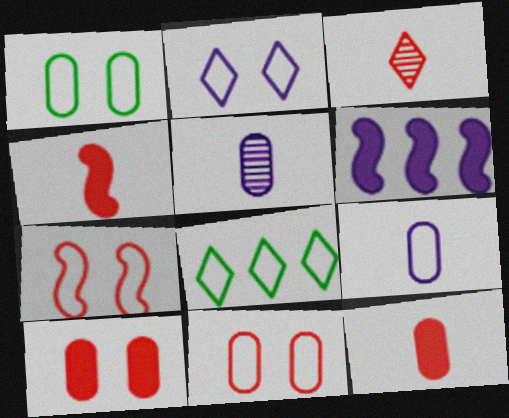[[1, 2, 7], 
[1, 3, 6], 
[2, 5, 6], 
[7, 8, 9]]